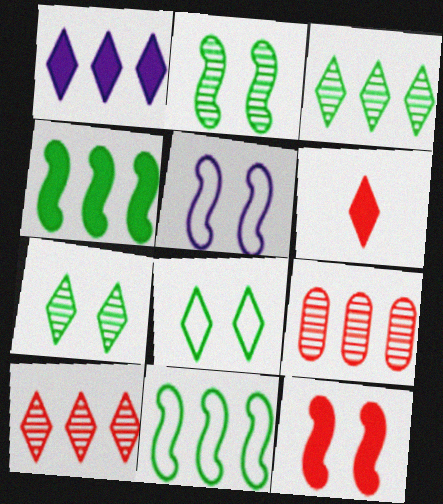[[1, 9, 11], 
[2, 5, 12]]